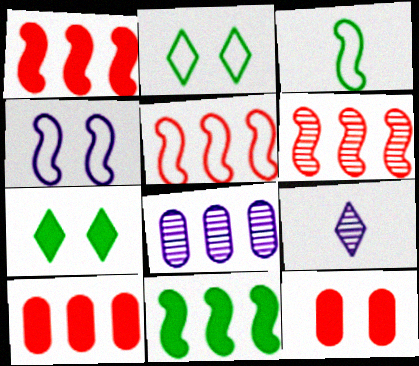[[1, 5, 6], 
[3, 4, 5]]